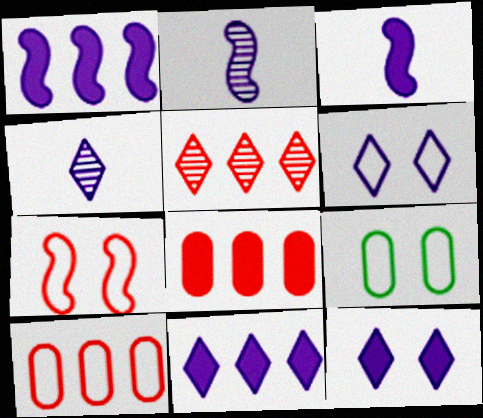[[3, 5, 9], 
[4, 6, 11], 
[6, 7, 9]]